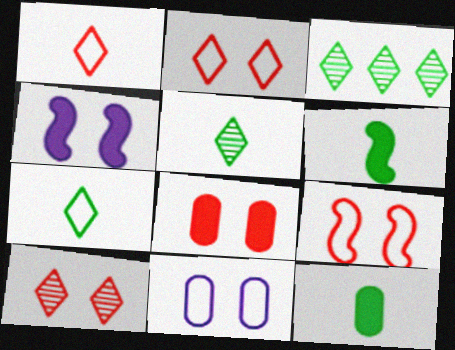[[8, 9, 10]]